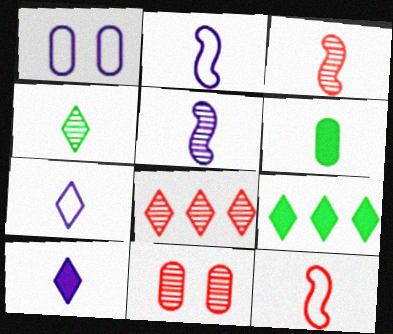[[1, 3, 9], 
[2, 9, 11], 
[3, 6, 7], 
[3, 8, 11]]